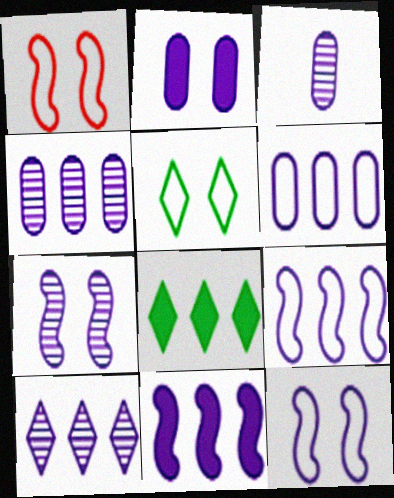[[1, 3, 8], 
[2, 3, 6], 
[3, 7, 10], 
[6, 10, 11]]